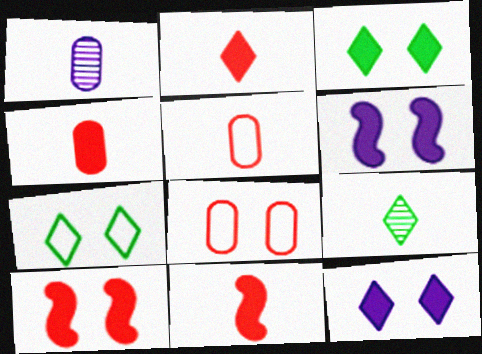[[2, 4, 11]]